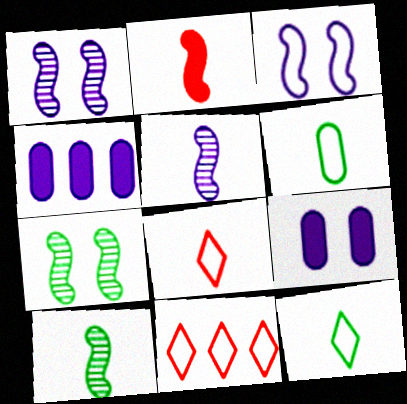[[3, 6, 11], 
[4, 7, 8], 
[9, 10, 11]]